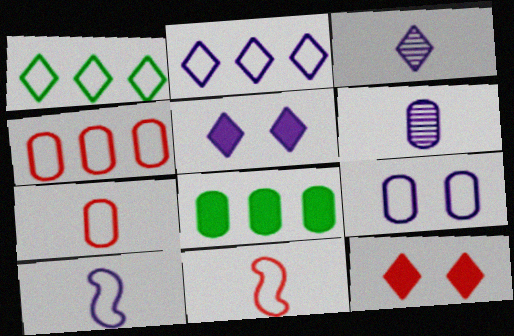[[1, 3, 12], 
[1, 9, 11], 
[2, 3, 5], 
[2, 9, 10]]